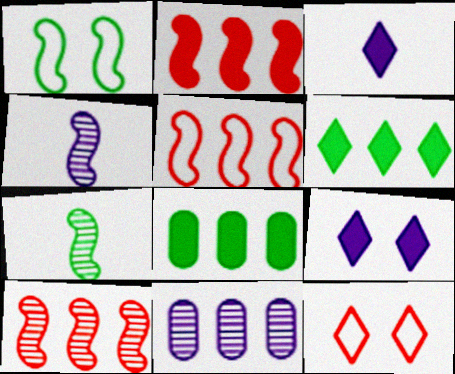[[1, 2, 4], 
[2, 5, 10], 
[4, 8, 12], 
[5, 6, 11]]